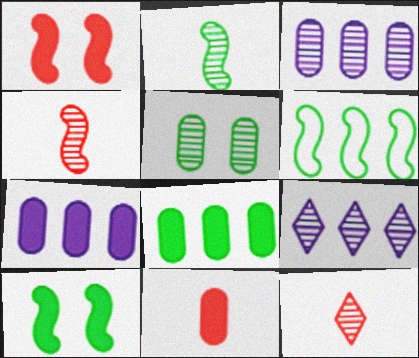[[2, 6, 10], 
[4, 5, 9]]